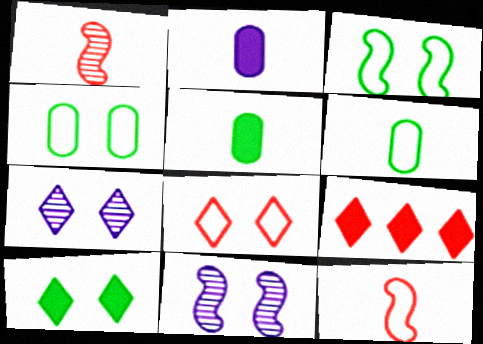[[6, 9, 11], 
[7, 8, 10]]